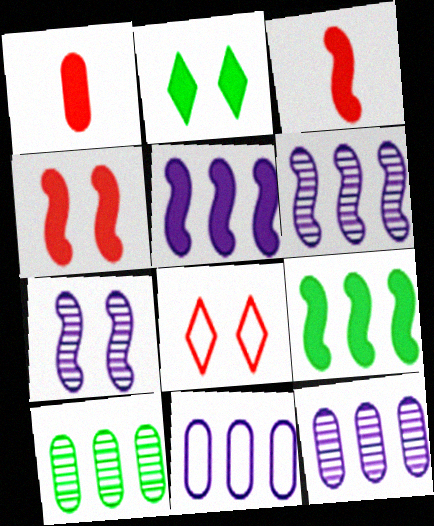[[1, 2, 5]]